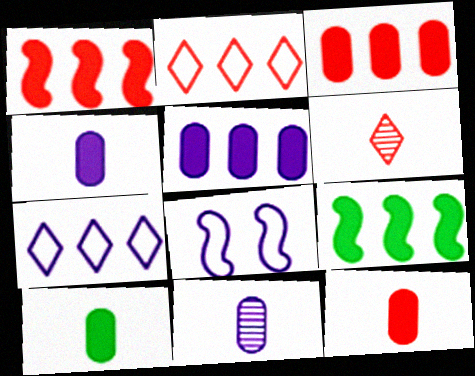[[4, 10, 12]]